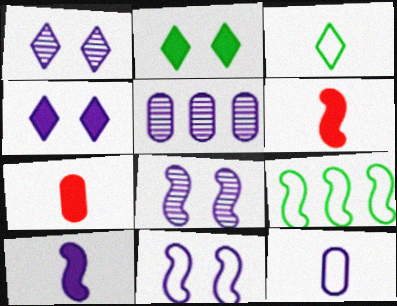[[1, 7, 9], 
[6, 8, 9]]